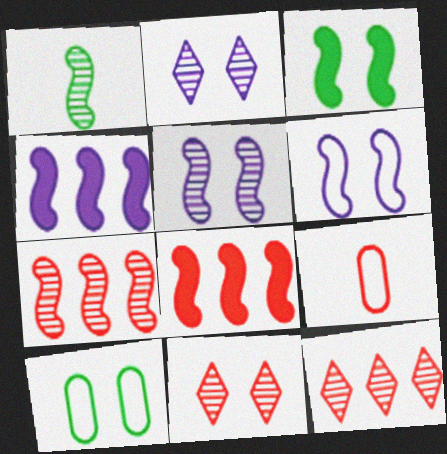[[1, 5, 7], 
[1, 6, 8], 
[8, 9, 11]]